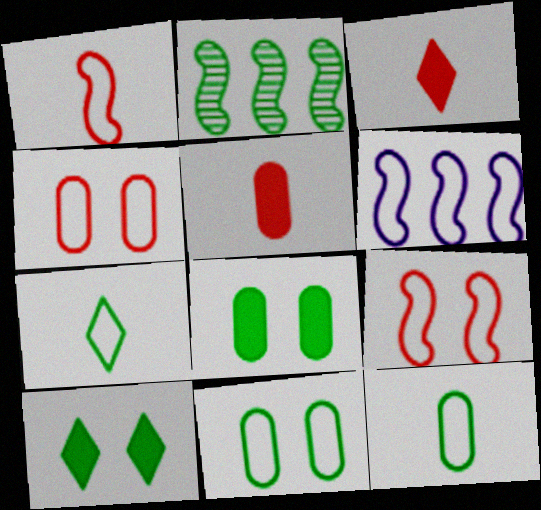[[2, 7, 8], 
[2, 10, 12], 
[4, 6, 7]]